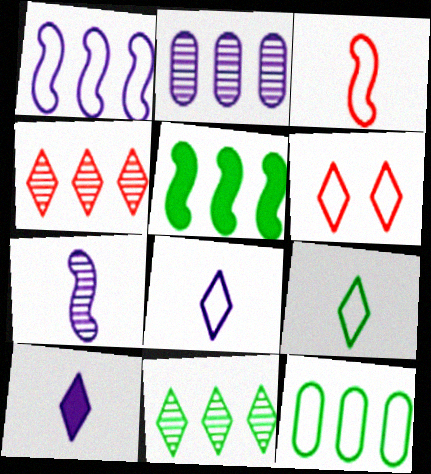[[5, 11, 12], 
[6, 10, 11]]